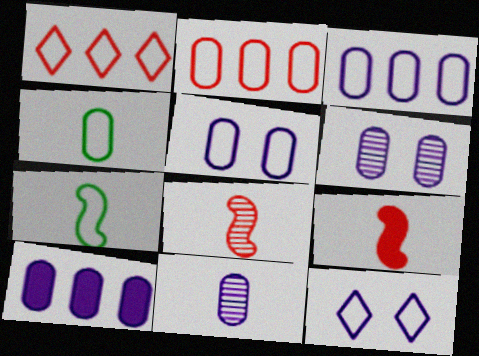[[1, 5, 7], 
[2, 4, 5], 
[2, 7, 12], 
[5, 10, 11]]